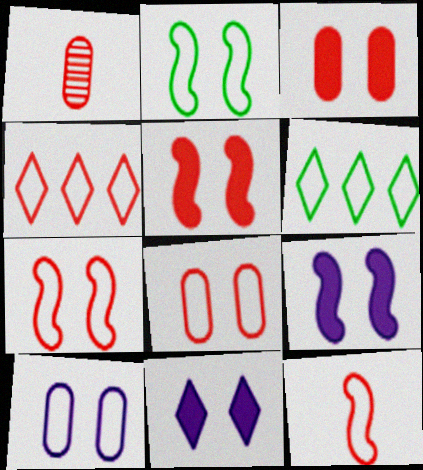[[1, 4, 5], 
[1, 6, 9], 
[4, 8, 12], 
[6, 10, 12]]